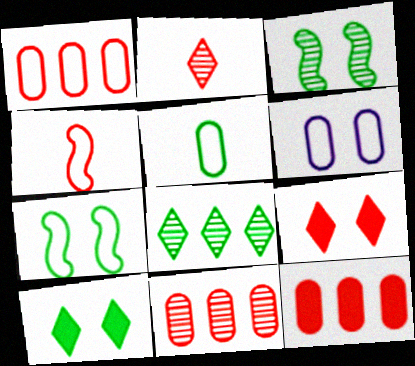[[1, 5, 6], 
[1, 11, 12], 
[3, 6, 9], 
[4, 9, 11]]